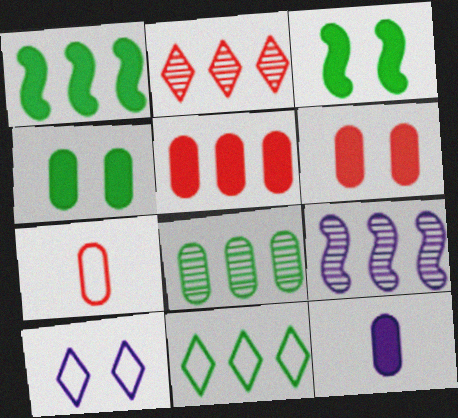[[1, 8, 11], 
[2, 8, 9], 
[4, 5, 12], 
[5, 9, 11], 
[9, 10, 12]]